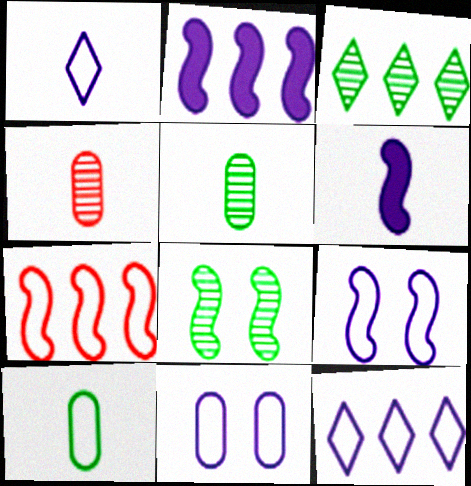[[3, 5, 8], 
[6, 7, 8]]